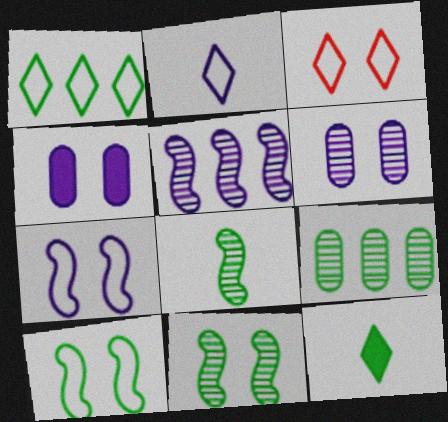[[1, 2, 3], 
[2, 4, 5], 
[3, 4, 11], 
[9, 10, 12]]